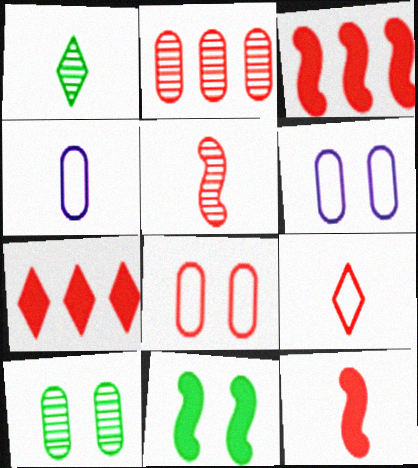[[1, 3, 6], 
[1, 4, 12], 
[5, 7, 8]]